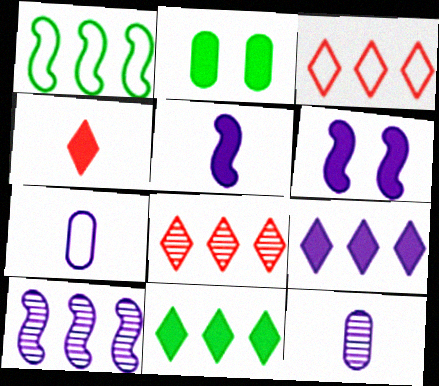[]